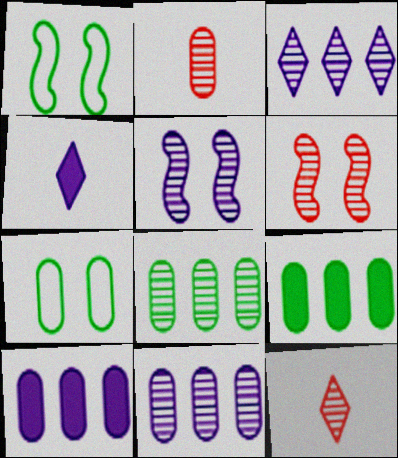[[1, 10, 12], 
[2, 7, 10], 
[5, 8, 12]]